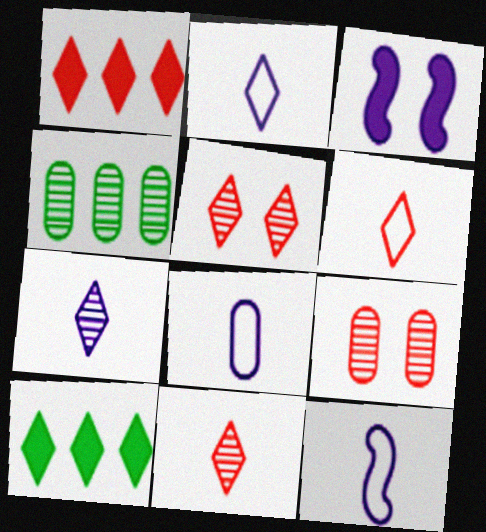[[1, 5, 6], 
[2, 5, 10], 
[2, 8, 12], 
[3, 4, 6], 
[9, 10, 12]]